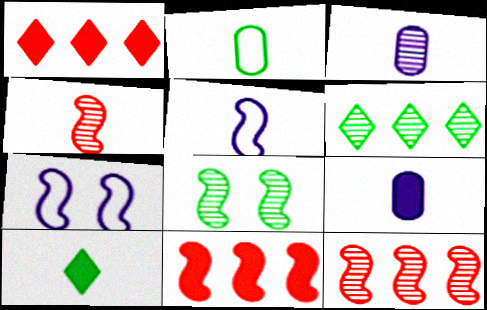[[5, 8, 11]]